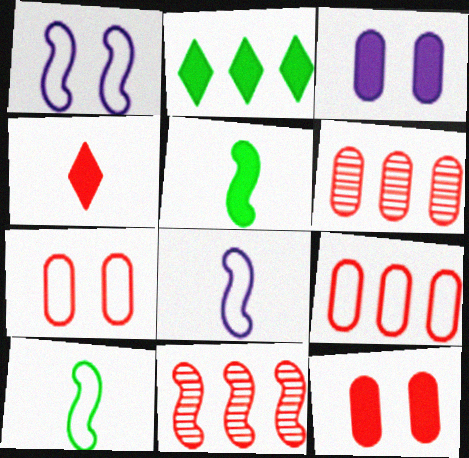[[1, 5, 11], 
[4, 7, 11]]